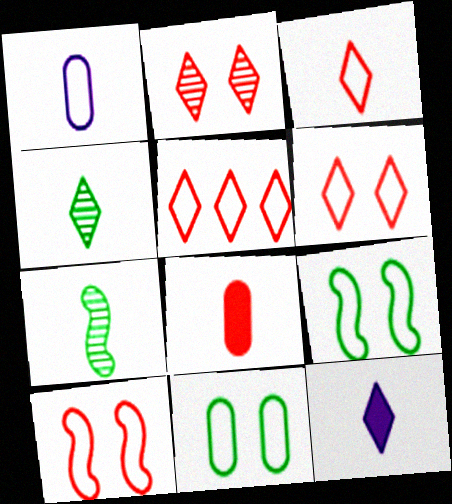[[1, 5, 9], 
[3, 4, 12], 
[3, 5, 6]]